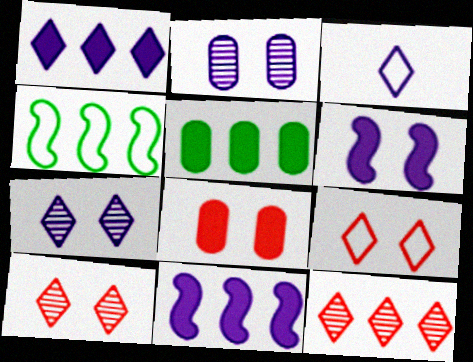[[1, 3, 7], 
[2, 3, 11]]